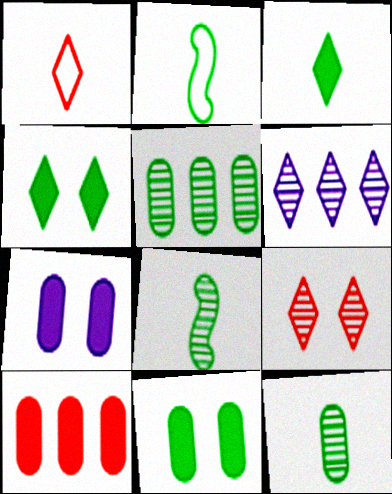[[1, 4, 6], 
[2, 3, 12], 
[2, 4, 5]]